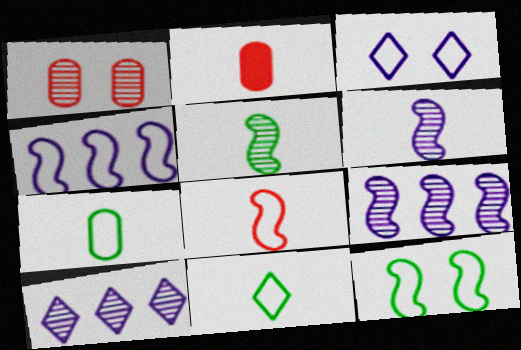[[1, 5, 10], 
[2, 6, 11], 
[2, 10, 12], 
[4, 8, 12]]